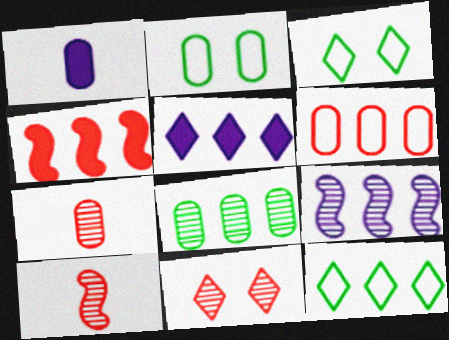[[2, 5, 10]]